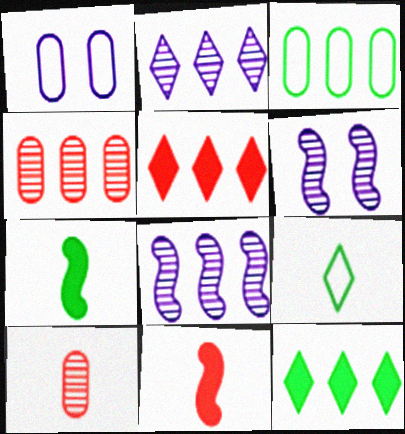[[3, 5, 8]]